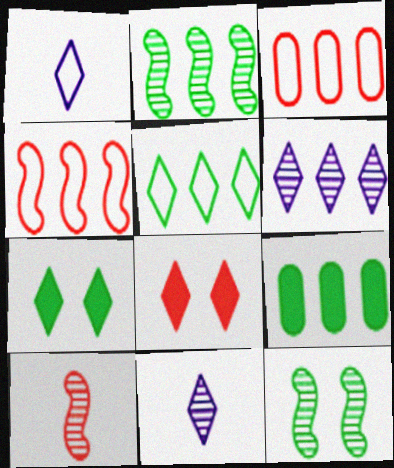[[2, 5, 9], 
[3, 8, 10], 
[4, 6, 9], 
[5, 8, 11]]